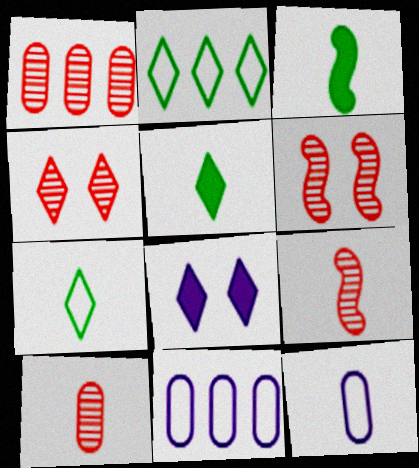[[1, 4, 9], 
[3, 4, 11], 
[5, 6, 11], 
[5, 9, 12]]